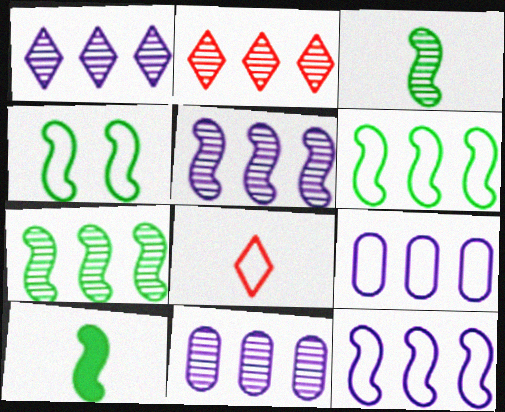[[1, 5, 11], 
[2, 7, 11], 
[4, 7, 10], 
[4, 8, 9]]